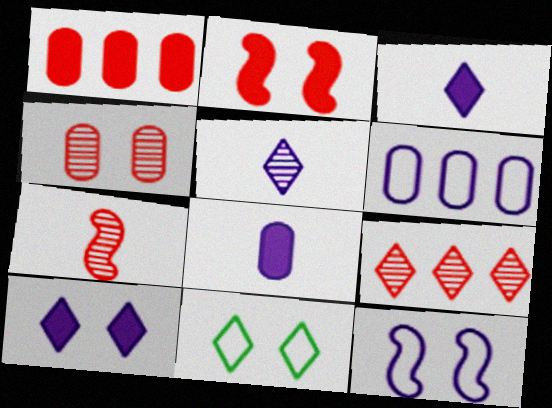[[3, 9, 11], 
[4, 7, 9]]